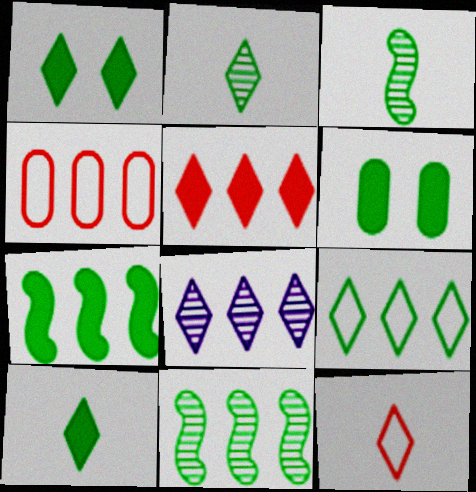[[1, 2, 9], 
[1, 8, 12], 
[3, 6, 9], 
[4, 7, 8], 
[5, 8, 9], 
[6, 7, 10]]